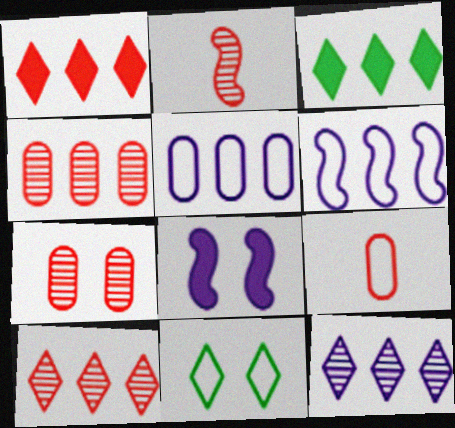[[2, 7, 10], 
[3, 4, 6], 
[6, 9, 11], 
[7, 8, 11]]